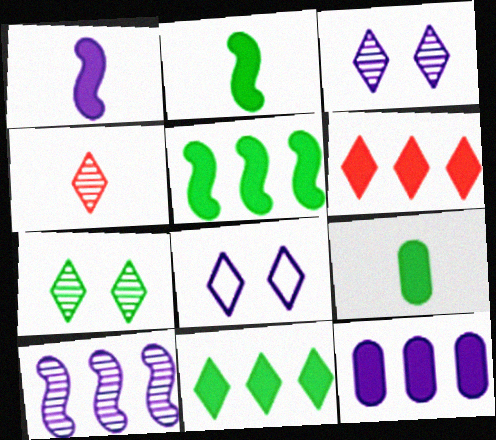[[4, 8, 11], 
[5, 6, 12]]